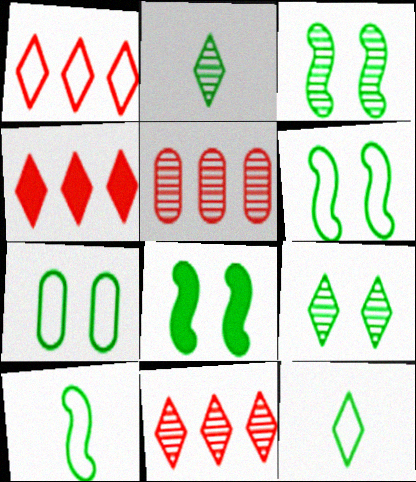[[1, 4, 11], 
[3, 6, 8], 
[7, 8, 9]]